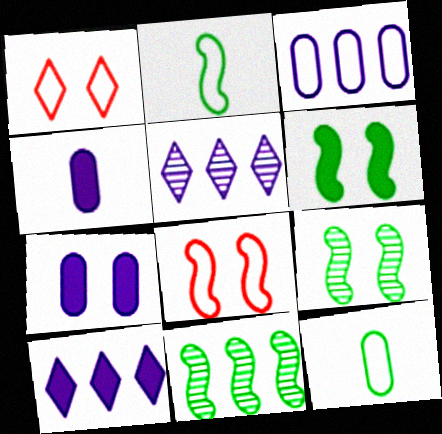[[1, 2, 3], 
[1, 4, 11], 
[1, 7, 9], 
[2, 6, 11]]